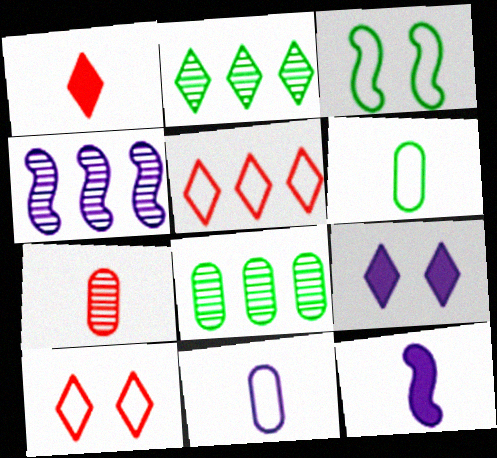[[3, 5, 11], 
[4, 9, 11], 
[8, 10, 12]]